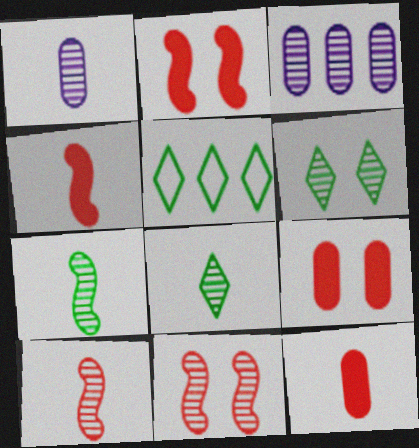[[1, 2, 5], 
[1, 8, 10], 
[3, 6, 10], 
[3, 8, 11]]